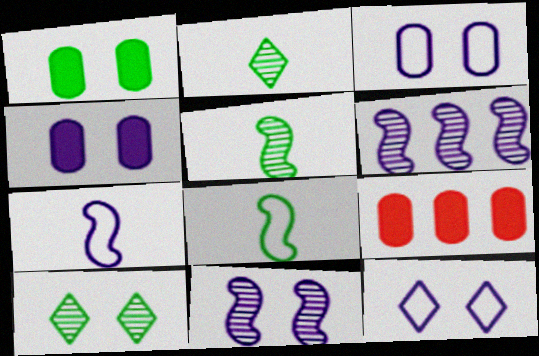[[4, 11, 12], 
[5, 9, 12], 
[7, 9, 10]]